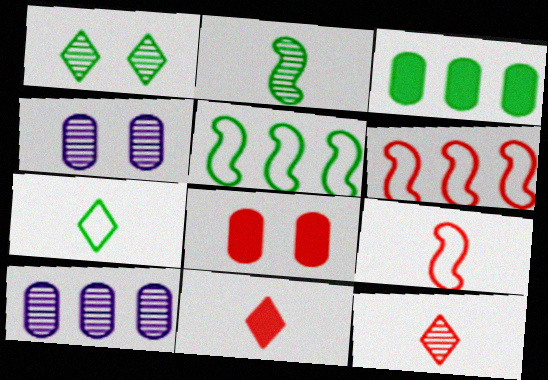[[4, 5, 11], 
[6, 8, 12]]